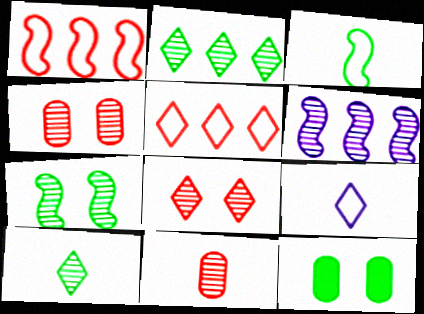[[2, 3, 12], 
[4, 6, 10]]